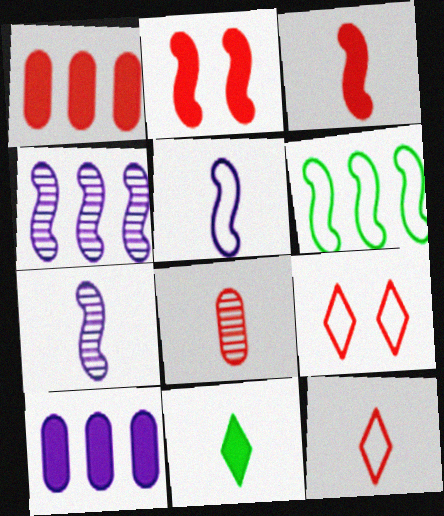[[2, 6, 7], 
[2, 10, 11], 
[3, 8, 12], 
[5, 8, 11]]